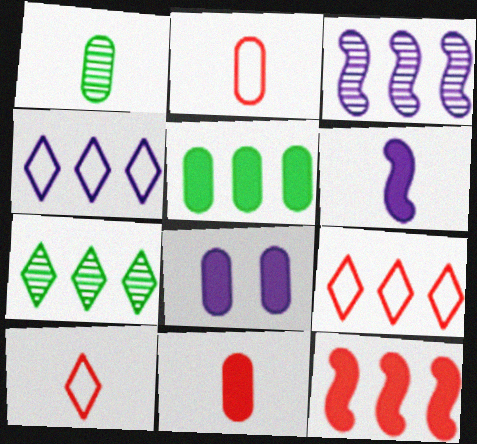[[1, 6, 10], 
[3, 5, 9], 
[5, 8, 11]]